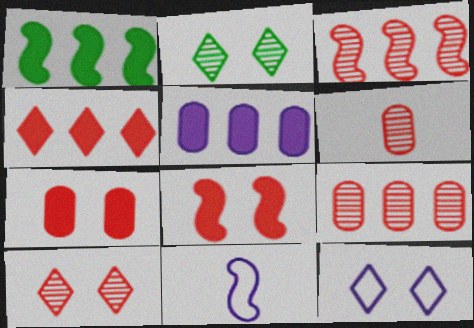[[1, 4, 5], 
[1, 6, 12], 
[3, 6, 10]]